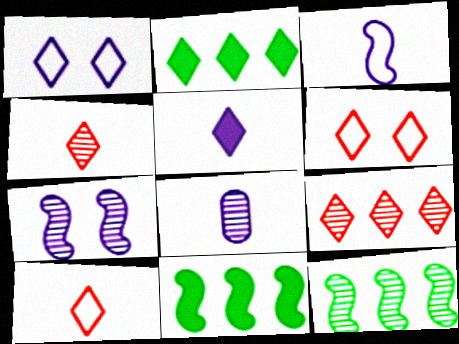[[1, 2, 4], 
[3, 5, 8], 
[6, 8, 11]]